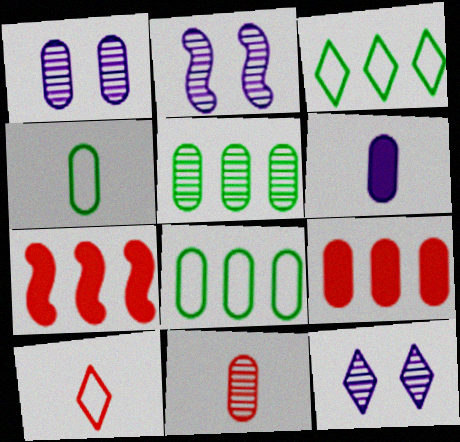[[1, 2, 12], 
[1, 4, 9], 
[1, 5, 11], 
[4, 6, 11], 
[4, 7, 12]]